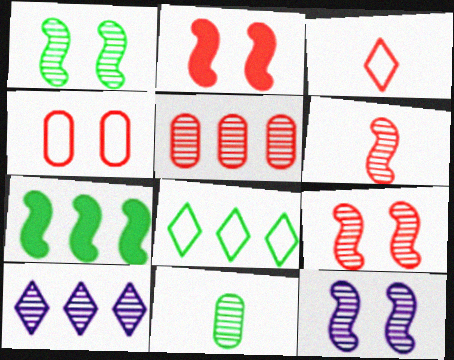[[1, 9, 12], 
[2, 3, 5], 
[9, 10, 11]]